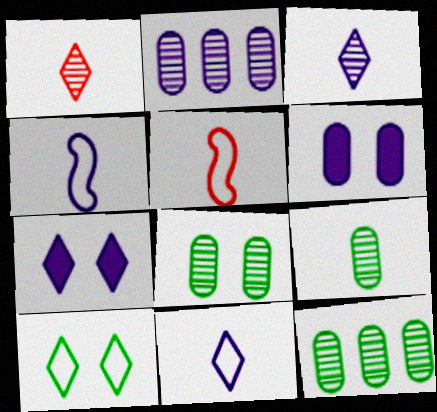[[2, 4, 7], 
[5, 7, 12], 
[8, 9, 12]]